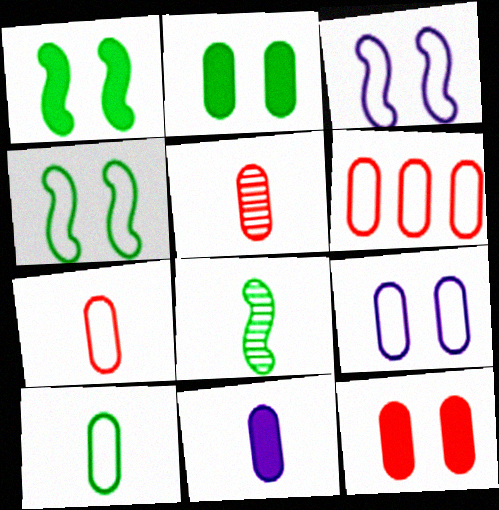[[5, 6, 12], 
[5, 10, 11], 
[6, 9, 10]]